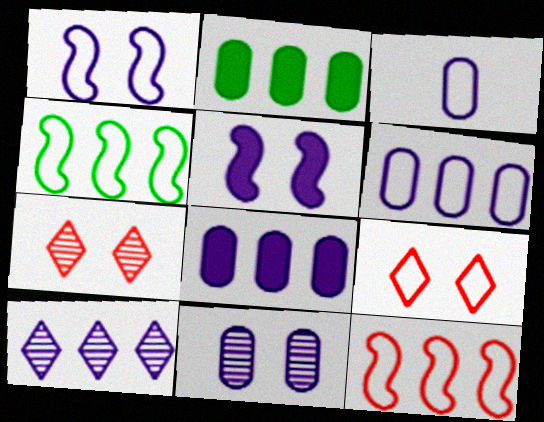[[2, 10, 12], 
[3, 4, 9], 
[3, 5, 10], 
[3, 8, 11]]